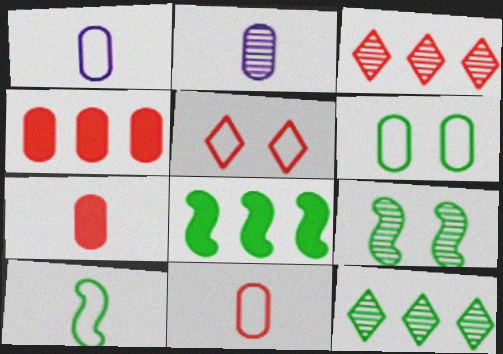[[2, 3, 9], 
[2, 4, 6], 
[2, 5, 8], 
[8, 9, 10]]